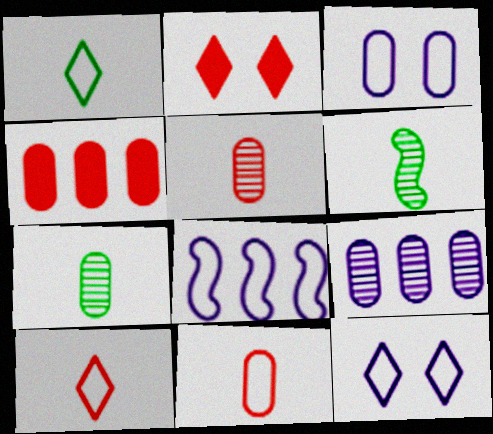[[2, 7, 8], 
[3, 4, 7], 
[4, 6, 12]]